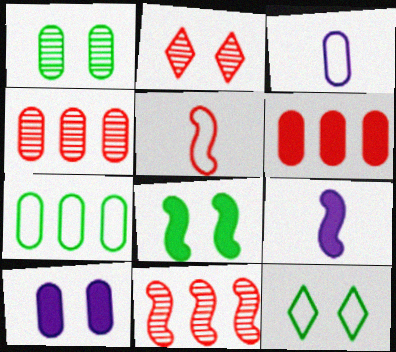[[1, 3, 6], 
[1, 8, 12], 
[2, 5, 6], 
[2, 7, 9], 
[4, 9, 12]]